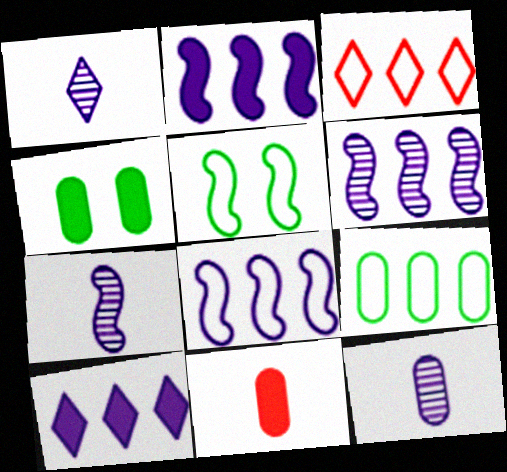[[1, 7, 12], 
[2, 6, 8], 
[3, 4, 7], 
[3, 8, 9]]